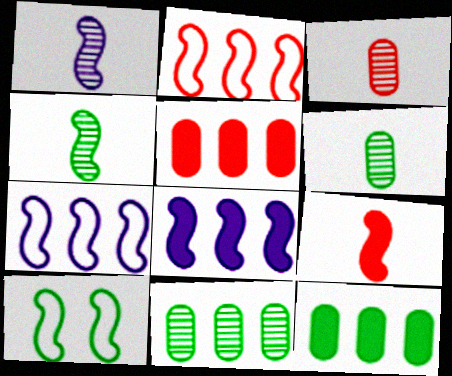[]